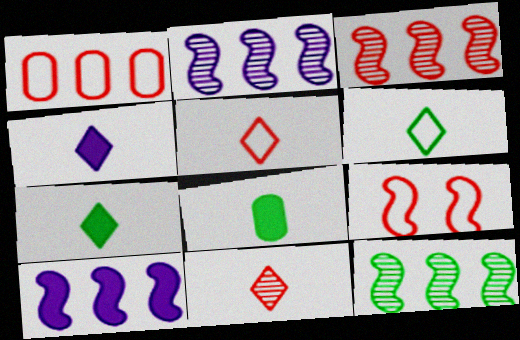[[1, 5, 9], 
[2, 3, 12], 
[4, 6, 11]]